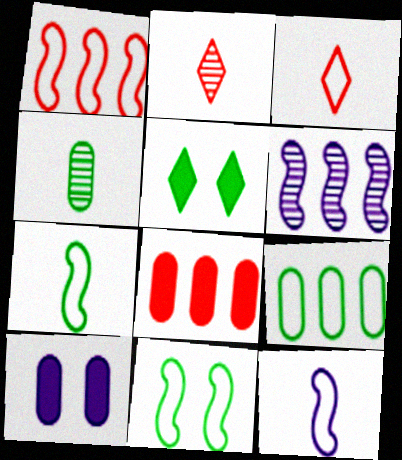[[1, 11, 12]]